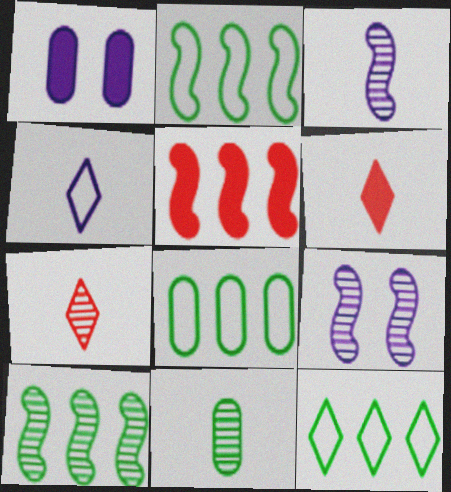[[1, 2, 7], 
[2, 8, 12], 
[3, 7, 11], 
[6, 8, 9]]